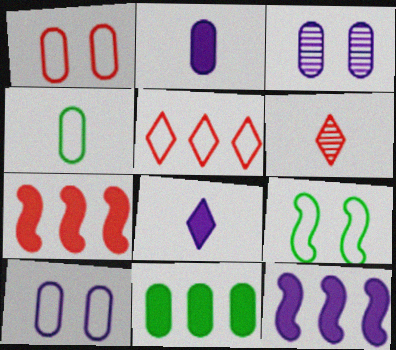[[1, 6, 7]]